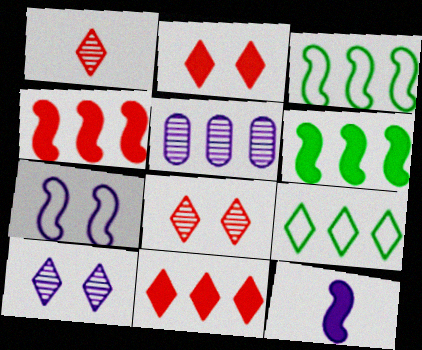[[3, 5, 11], 
[4, 5, 9]]